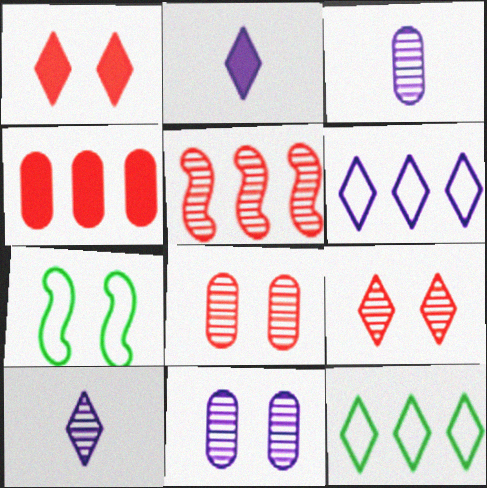[[1, 7, 11], 
[1, 10, 12], 
[2, 9, 12], 
[4, 7, 10]]